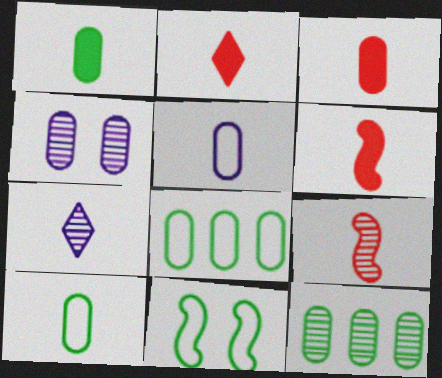[[2, 3, 6], 
[3, 4, 8], 
[6, 7, 10]]